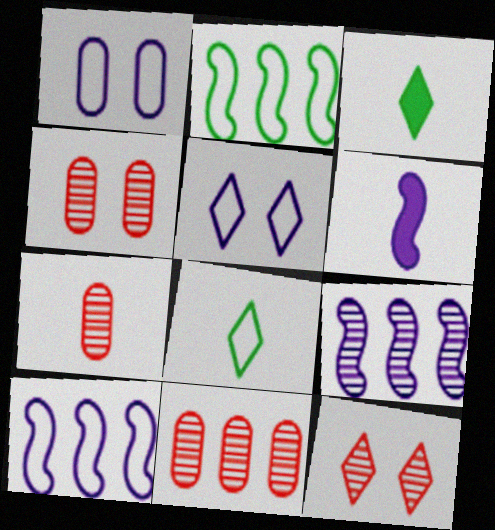[[3, 4, 10], 
[4, 7, 11], 
[6, 7, 8]]